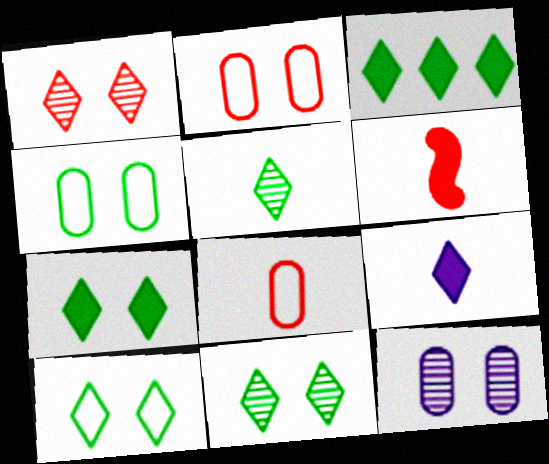[[3, 5, 10], 
[7, 10, 11]]